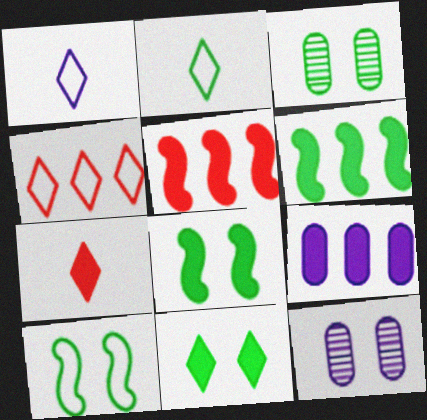[[1, 3, 5], 
[2, 3, 6], 
[2, 5, 12], 
[3, 10, 11], 
[7, 8, 9]]